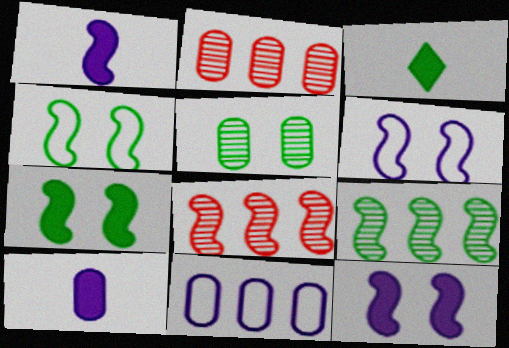[[1, 4, 8], 
[2, 3, 6]]